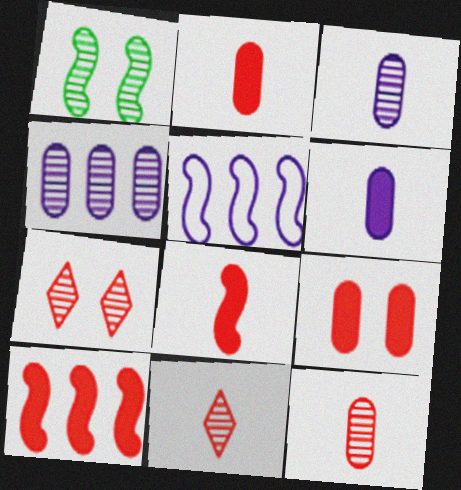[[1, 4, 11], 
[1, 5, 8]]